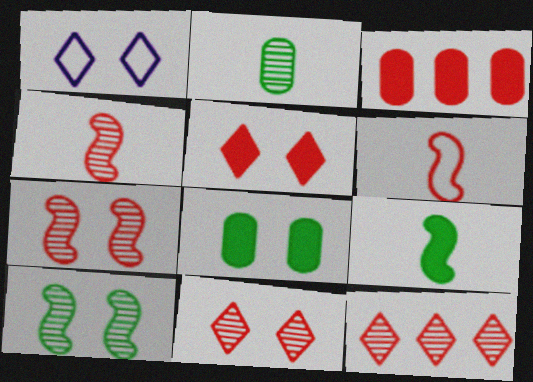[[1, 7, 8], 
[3, 6, 11]]